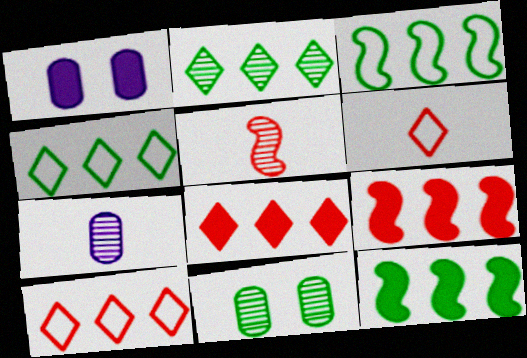[[1, 4, 5]]